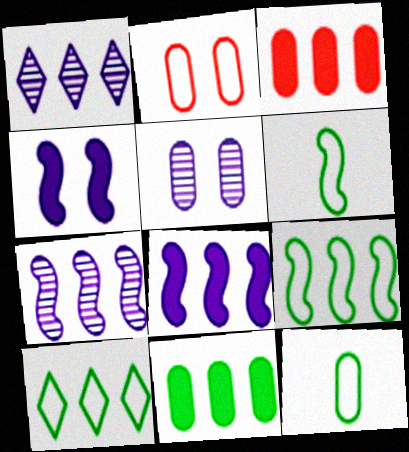[[1, 3, 9], 
[3, 5, 12], 
[3, 7, 10]]